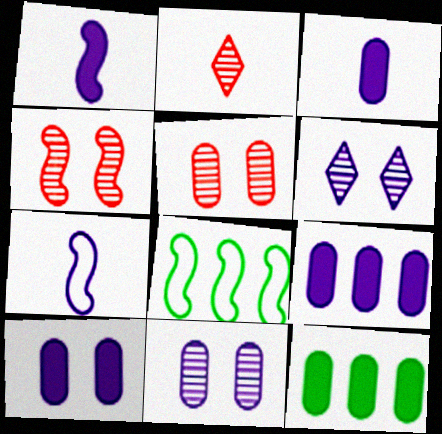[[1, 4, 8], 
[2, 8, 10], 
[3, 9, 10], 
[6, 7, 9]]